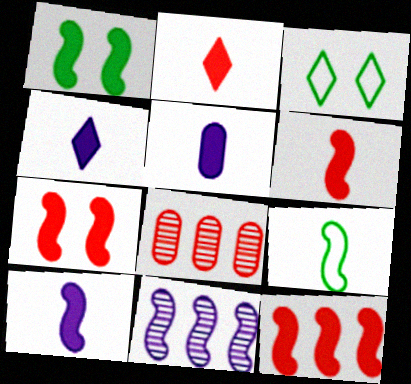[[1, 10, 12], 
[3, 8, 10], 
[4, 5, 10], 
[6, 7, 12], 
[7, 9, 11]]